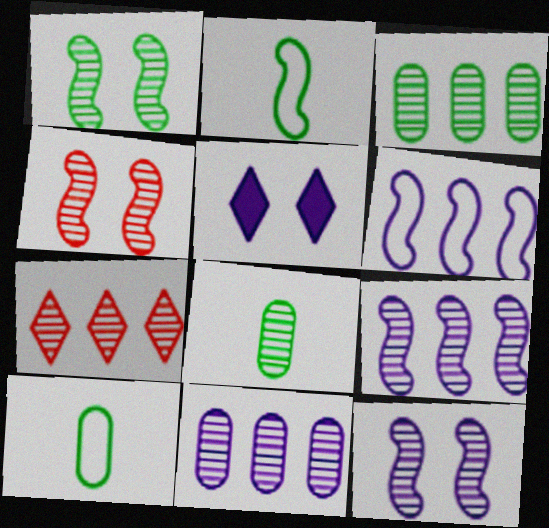[[1, 4, 12], 
[3, 7, 9], 
[7, 8, 12]]